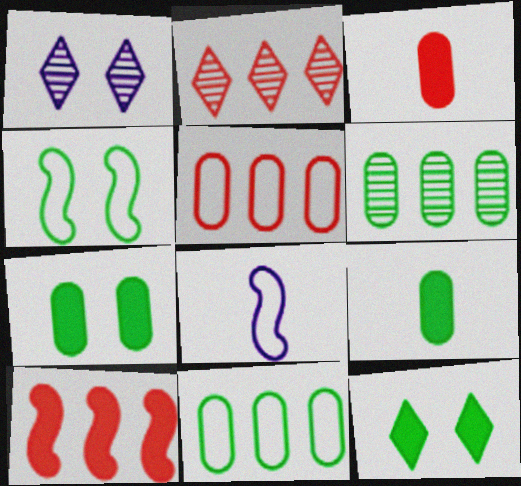[[2, 5, 10], 
[2, 7, 8]]